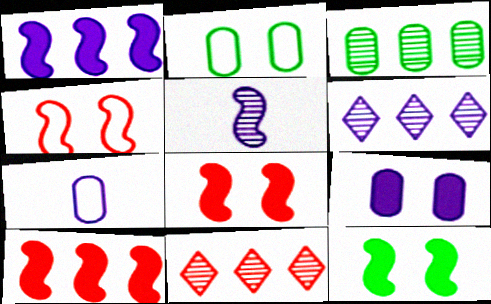[[7, 11, 12]]